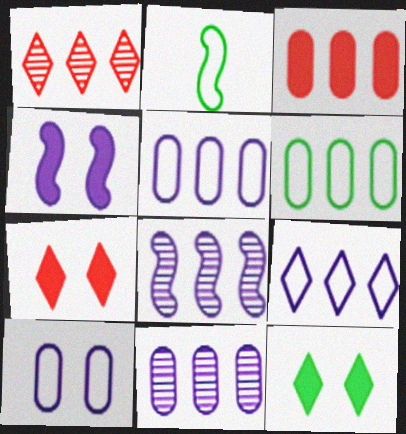[[2, 7, 11], 
[3, 6, 11]]